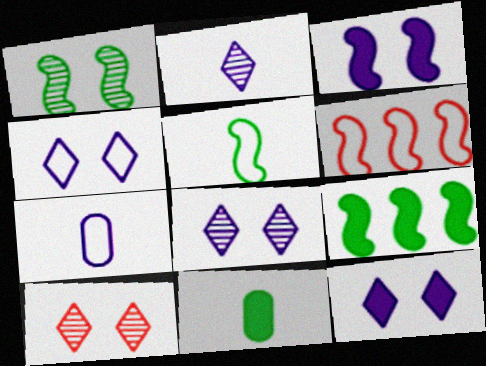[[1, 5, 9], 
[4, 8, 12], 
[6, 8, 11], 
[7, 9, 10]]